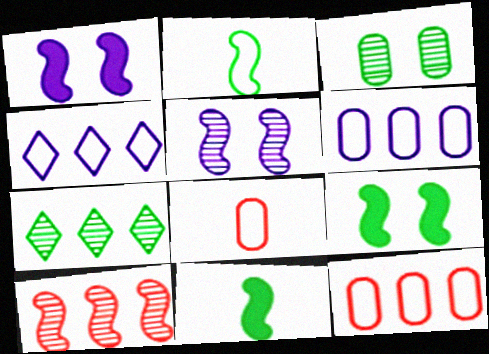[[1, 2, 10], 
[1, 7, 8]]